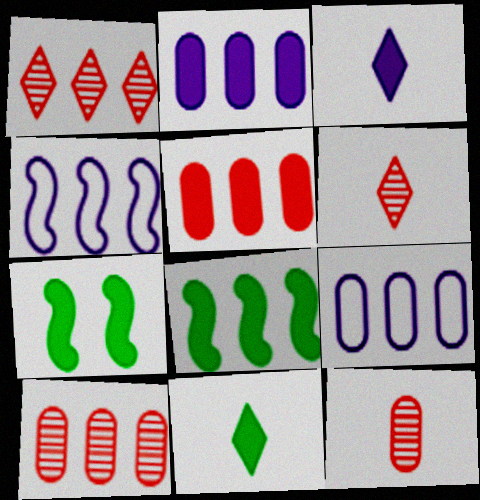[[1, 8, 9], 
[3, 5, 7], 
[6, 7, 9]]